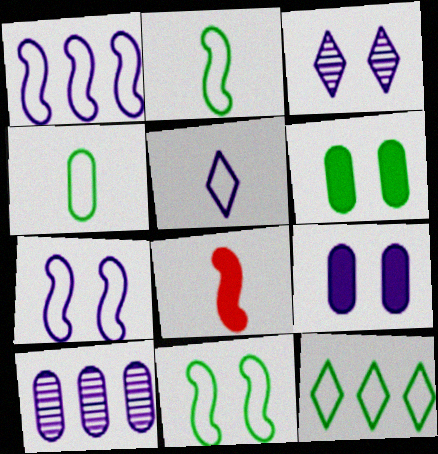[[3, 7, 9], 
[4, 11, 12]]